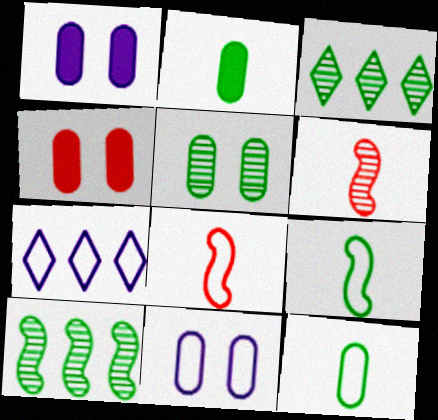[[1, 3, 8], 
[4, 5, 11]]